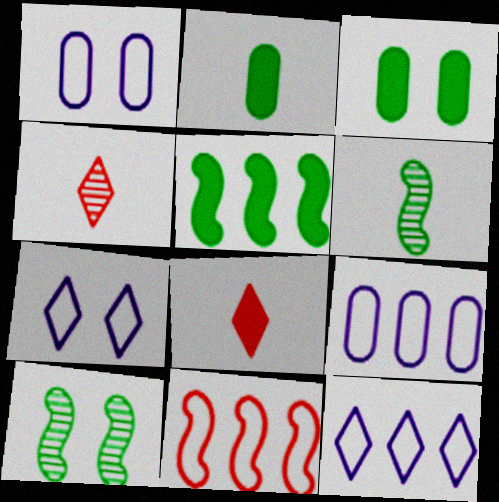[[1, 4, 5], 
[8, 9, 10]]